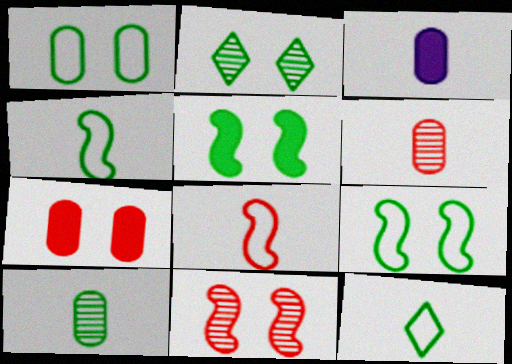[[1, 2, 5]]